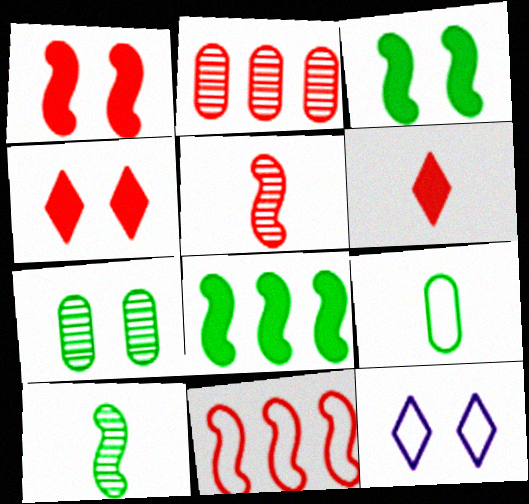[[1, 5, 11], 
[1, 7, 12], 
[9, 11, 12]]